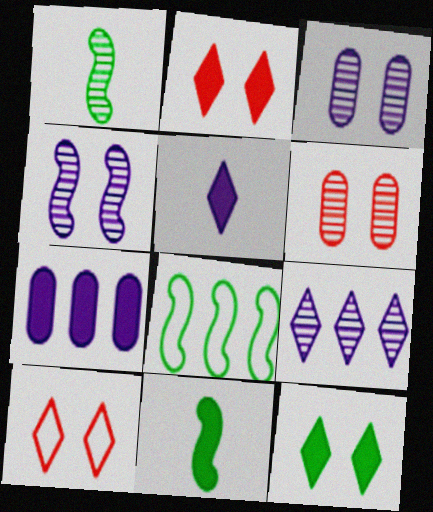[[1, 6, 9], 
[1, 7, 10], 
[2, 7, 11], 
[5, 6, 8]]